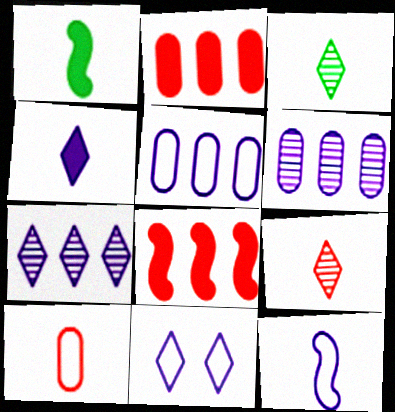[[4, 7, 11], 
[5, 11, 12]]